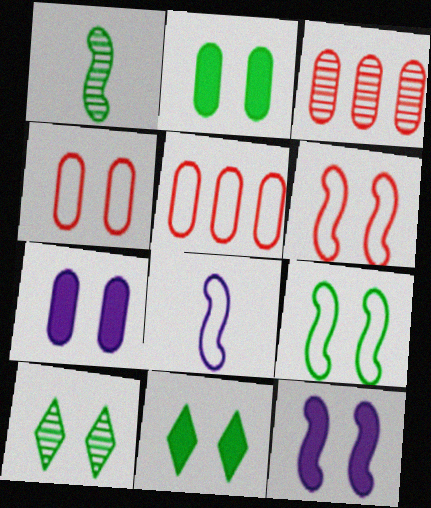[[2, 9, 10], 
[3, 8, 11], 
[4, 10, 12], 
[6, 7, 10]]